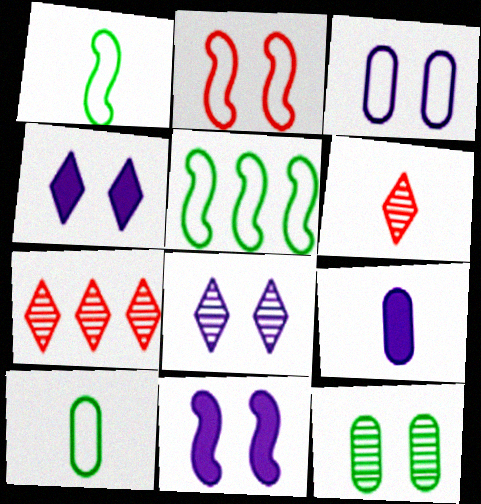[[1, 6, 9], 
[2, 4, 12], 
[3, 8, 11], 
[7, 10, 11]]